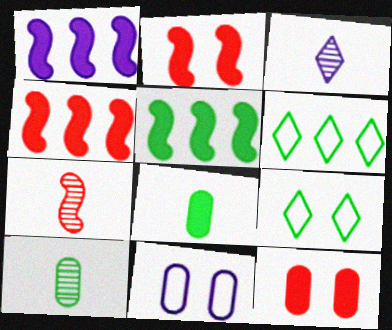[[1, 3, 11], 
[1, 4, 5], 
[3, 7, 10], 
[5, 9, 10]]